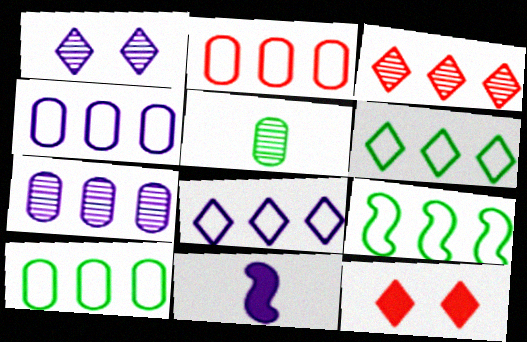[[1, 4, 11], 
[2, 4, 10], 
[2, 8, 9], 
[6, 9, 10]]